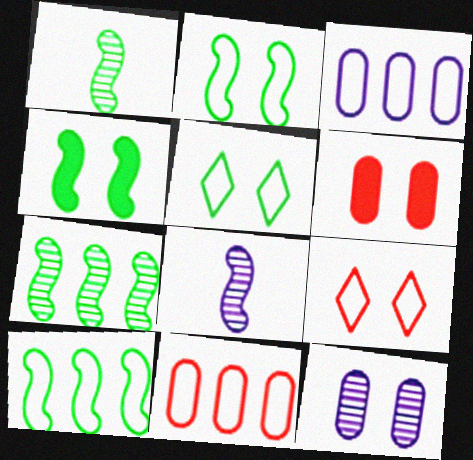[[1, 4, 10], 
[4, 9, 12]]